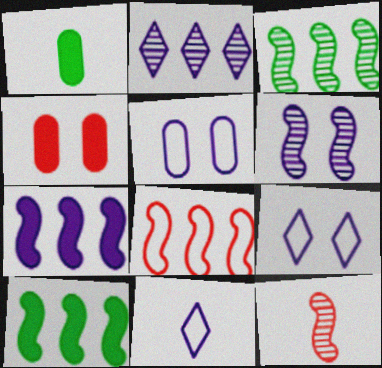[[1, 11, 12], 
[3, 4, 11], 
[3, 6, 12], 
[3, 7, 8]]